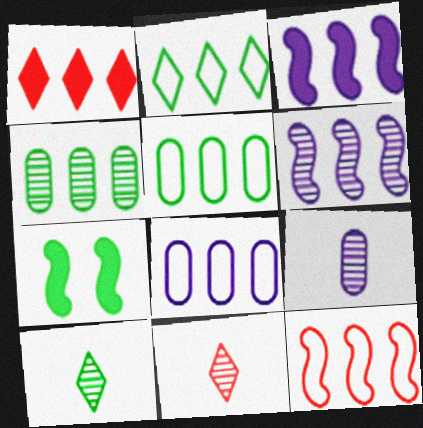[[1, 5, 6], 
[2, 8, 12], 
[5, 7, 10], 
[7, 8, 11]]